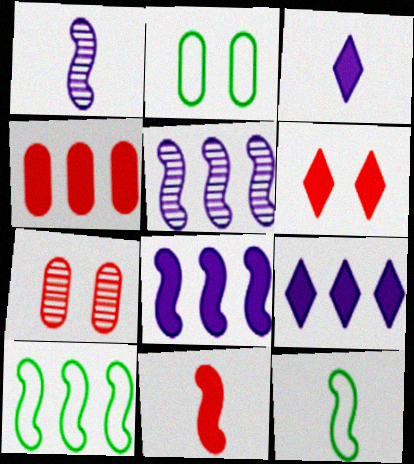[[1, 11, 12], 
[3, 7, 10], 
[4, 6, 11], 
[7, 9, 12]]